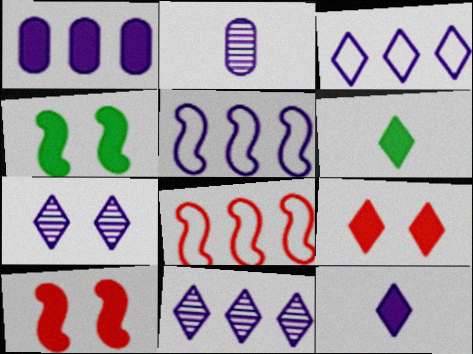[[1, 5, 11], 
[1, 6, 10], 
[3, 7, 12]]